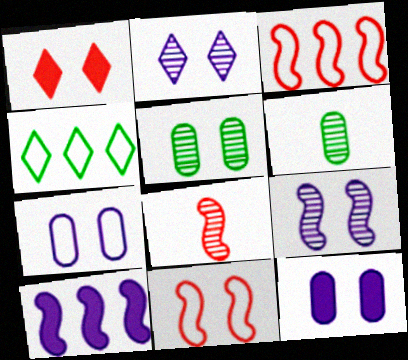[[4, 8, 12]]